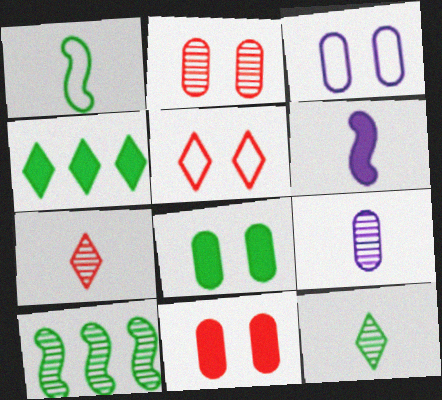[[2, 3, 8], 
[4, 6, 11]]